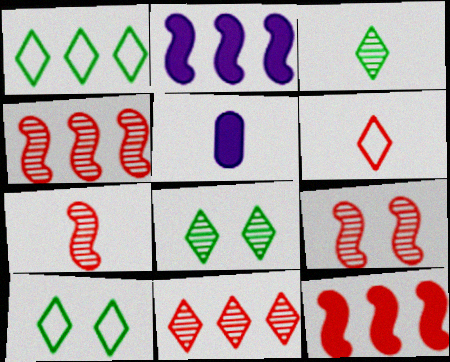[[1, 5, 9], 
[4, 5, 10], 
[4, 7, 9]]